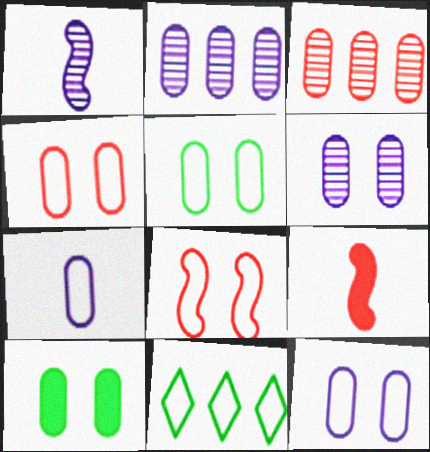[[3, 7, 10], 
[4, 5, 12], 
[4, 6, 10], 
[6, 9, 11], 
[7, 8, 11]]